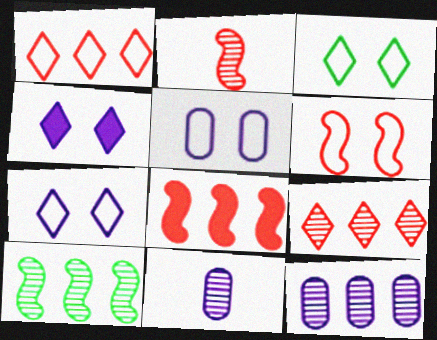[[2, 6, 8], 
[3, 5, 6], 
[3, 8, 11], 
[9, 10, 12]]